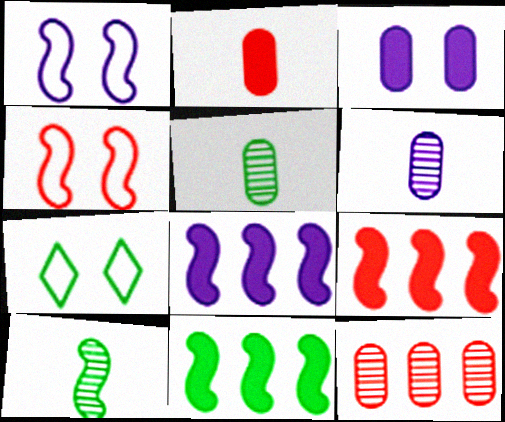[[1, 9, 10], 
[4, 8, 10], 
[5, 7, 11], 
[6, 7, 9], 
[8, 9, 11]]